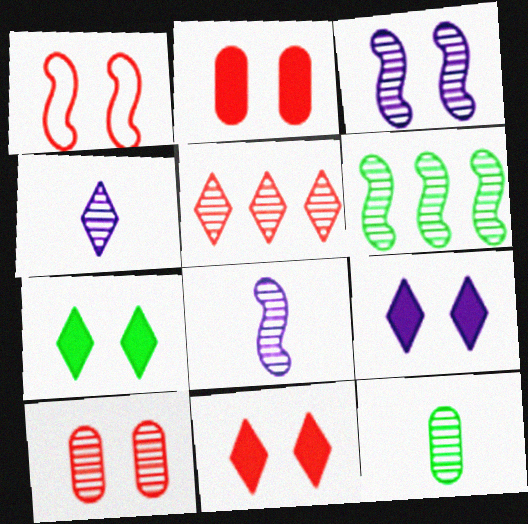[[1, 10, 11], 
[3, 5, 12], 
[4, 6, 10], 
[7, 9, 11]]